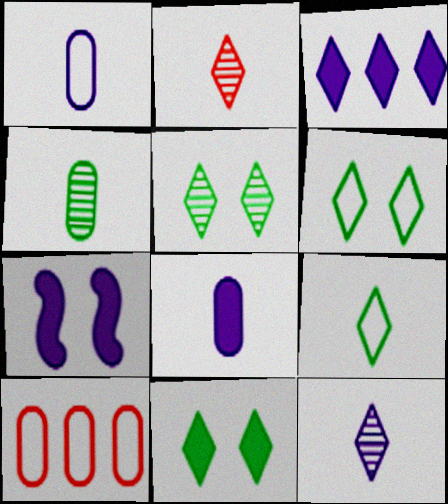[[2, 3, 6], 
[3, 7, 8], 
[5, 6, 11]]